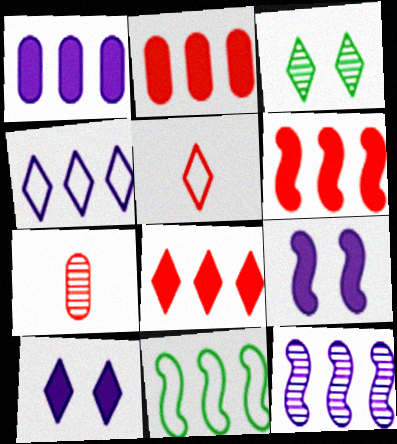[[1, 4, 12], 
[2, 6, 8], 
[3, 7, 12], 
[6, 11, 12], 
[7, 10, 11]]